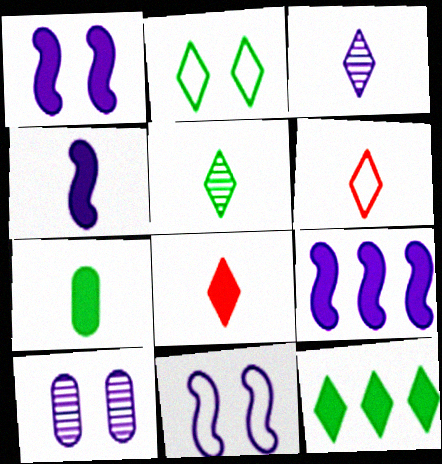[[1, 4, 9], 
[2, 5, 12], 
[4, 7, 8]]